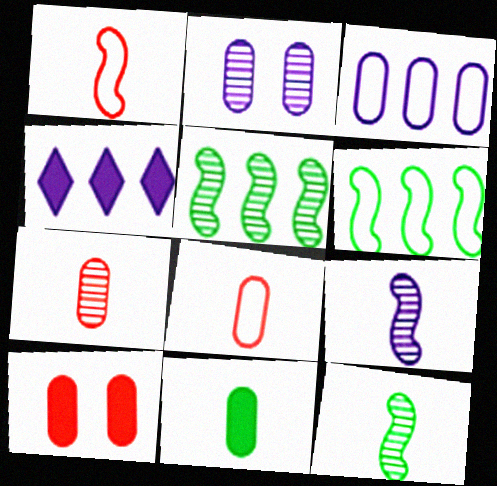[]